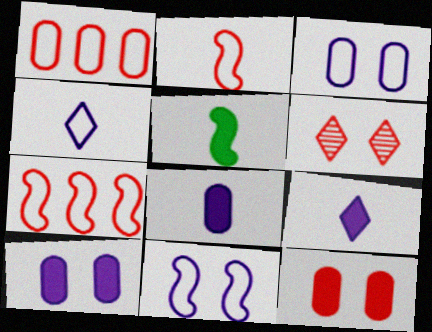[]